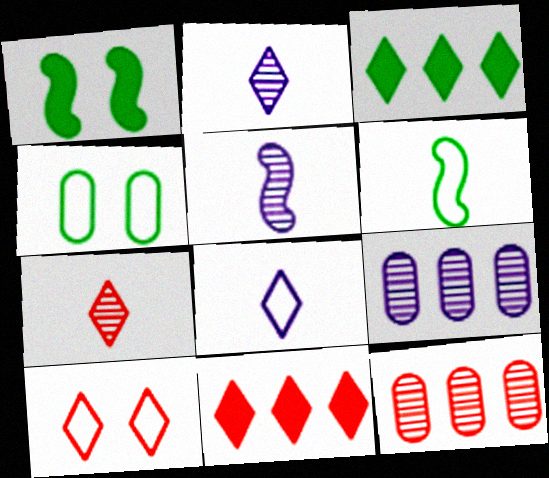[[1, 8, 12], 
[2, 3, 10], 
[4, 5, 11], 
[7, 10, 11]]